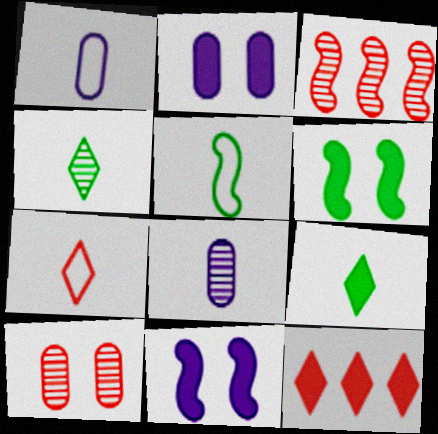[[1, 5, 7], 
[3, 5, 11]]